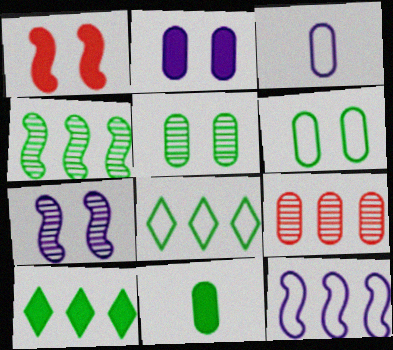[[9, 10, 12]]